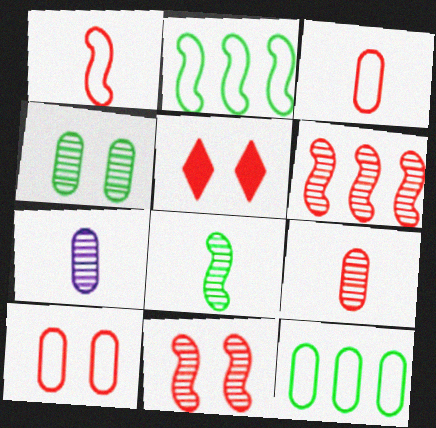[[2, 5, 7], 
[3, 5, 6], 
[5, 10, 11]]